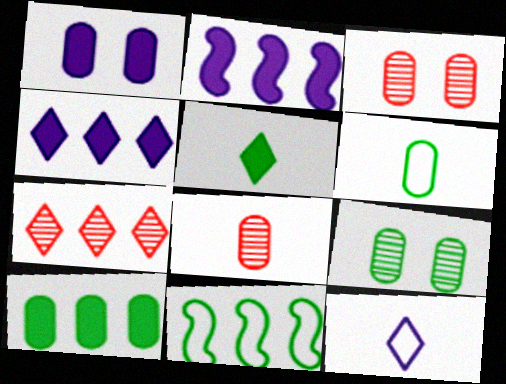[[5, 9, 11], 
[6, 9, 10]]